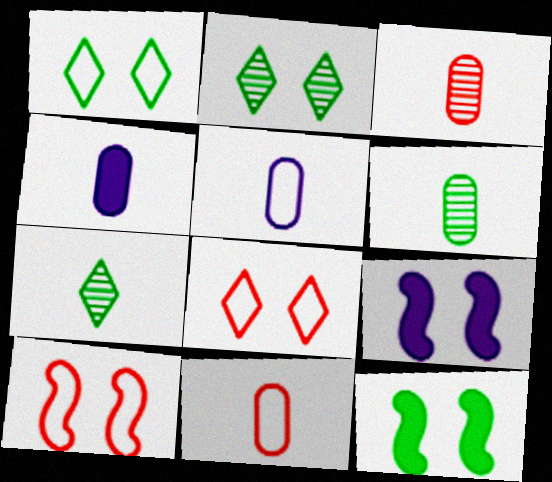[[4, 6, 11]]